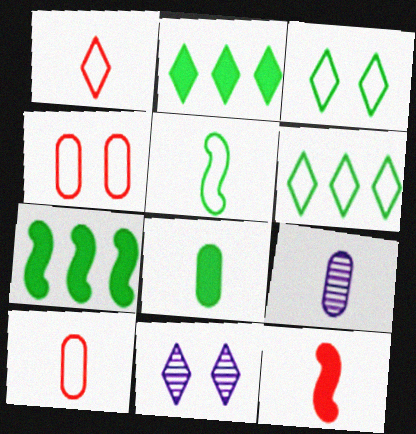[[1, 2, 11], 
[7, 10, 11], 
[8, 9, 10]]